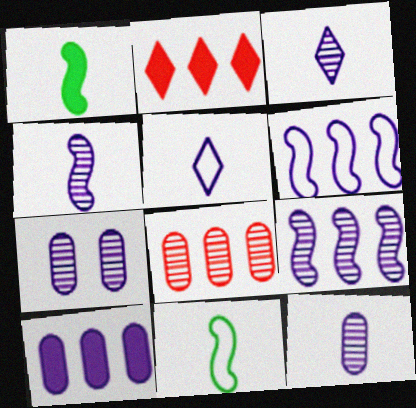[[2, 7, 11], 
[3, 4, 12], 
[3, 7, 9]]